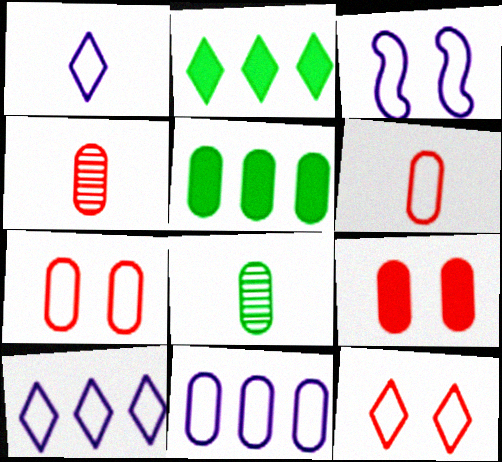[[1, 3, 11], 
[2, 3, 4], 
[8, 9, 11]]